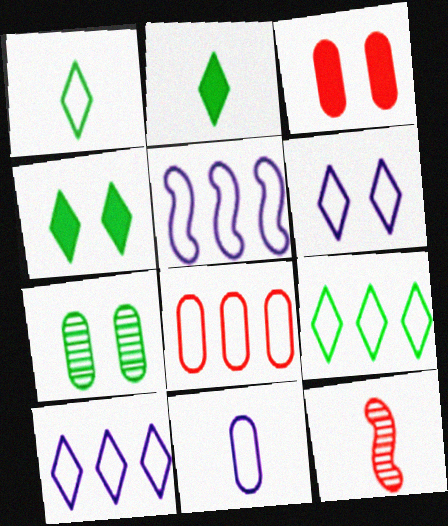[[2, 11, 12], 
[5, 6, 11], 
[5, 8, 9]]